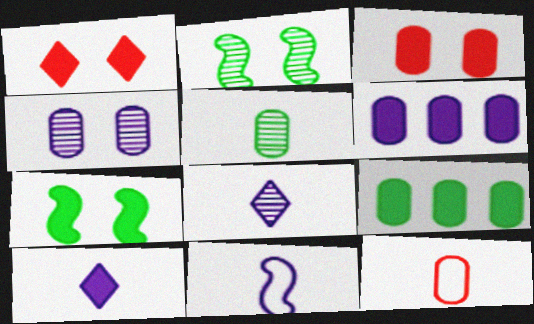[[4, 9, 12]]